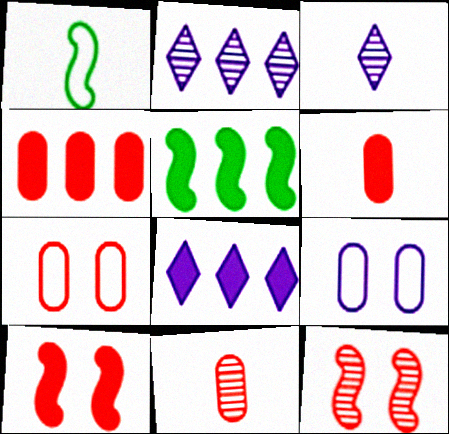[[1, 3, 6], 
[3, 5, 7], 
[4, 5, 8], 
[4, 7, 11]]